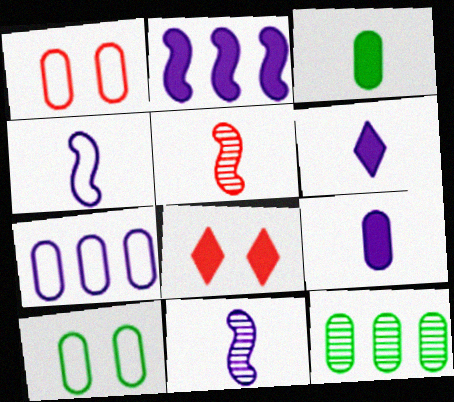[[1, 9, 12], 
[2, 3, 8], 
[3, 10, 12], 
[4, 8, 12]]